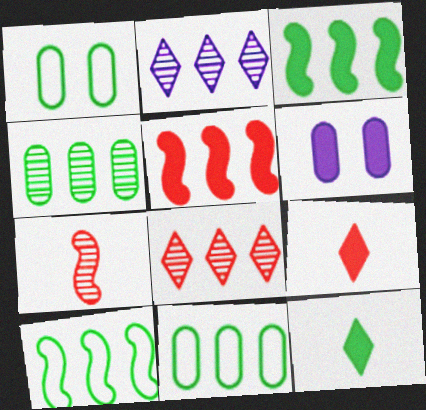[[2, 5, 11], 
[3, 6, 9], 
[5, 6, 12]]